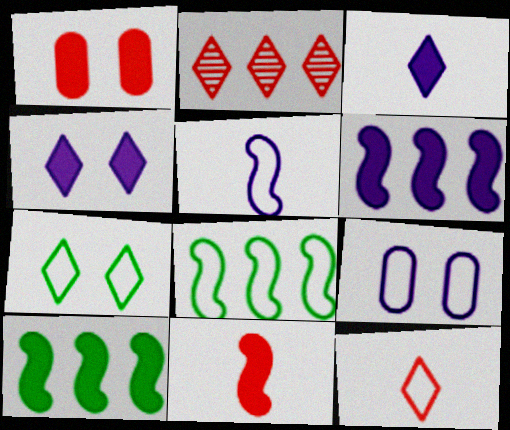[[1, 3, 10], 
[2, 3, 7], 
[8, 9, 12]]